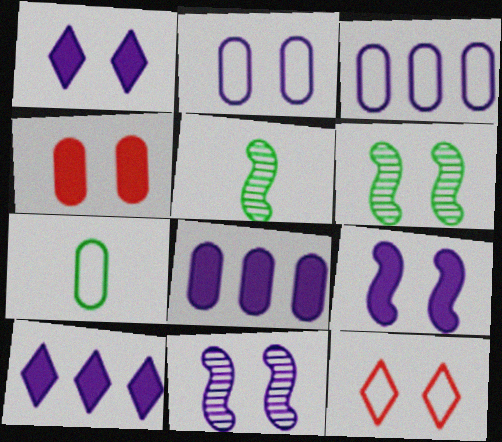[[1, 2, 11], 
[5, 8, 12]]